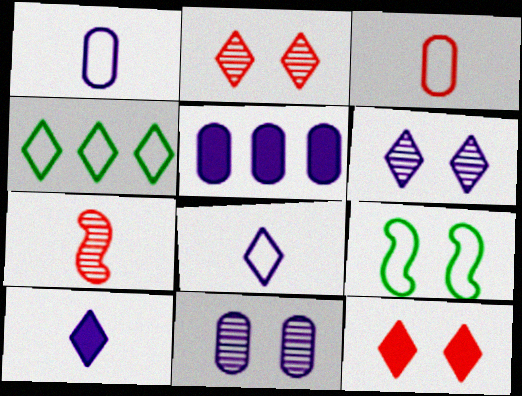[[1, 5, 11], 
[2, 4, 10], 
[9, 11, 12]]